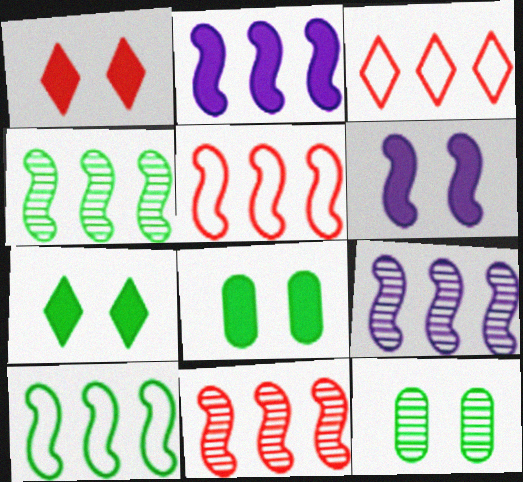[[1, 6, 8], 
[2, 4, 5], 
[2, 10, 11], 
[4, 9, 11]]